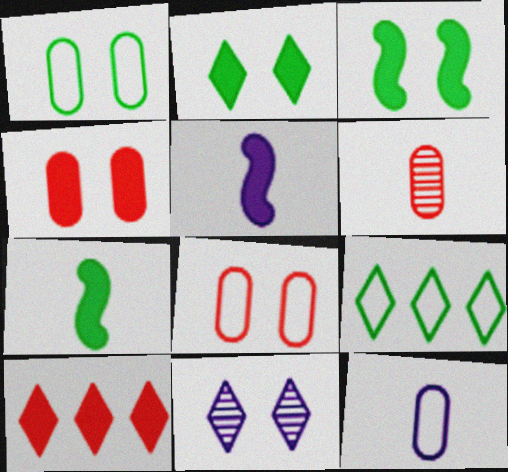[[3, 8, 11]]